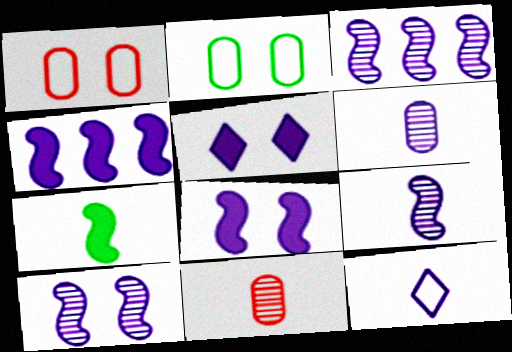[[3, 9, 10], 
[7, 11, 12]]